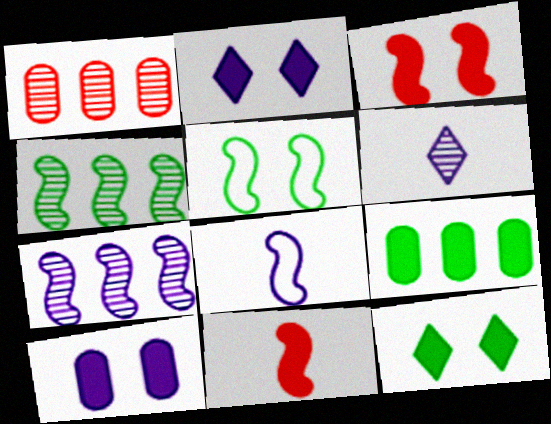[[1, 8, 12], 
[2, 9, 11], 
[3, 4, 8], 
[3, 10, 12], 
[5, 7, 11]]